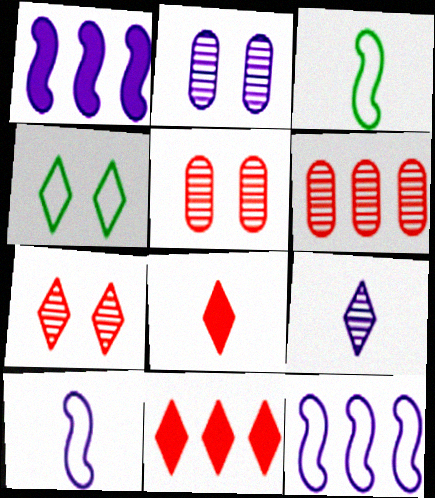[[2, 3, 11], 
[4, 9, 11]]